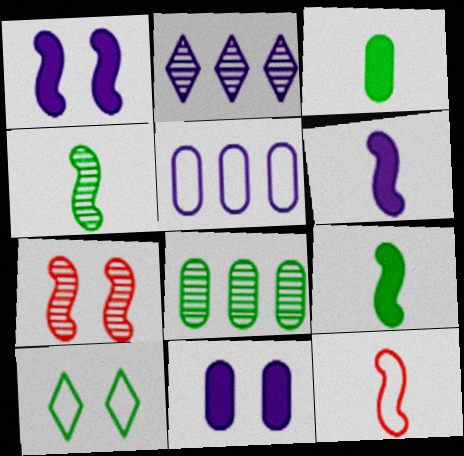[[4, 6, 12], 
[5, 10, 12], 
[7, 10, 11], 
[8, 9, 10]]